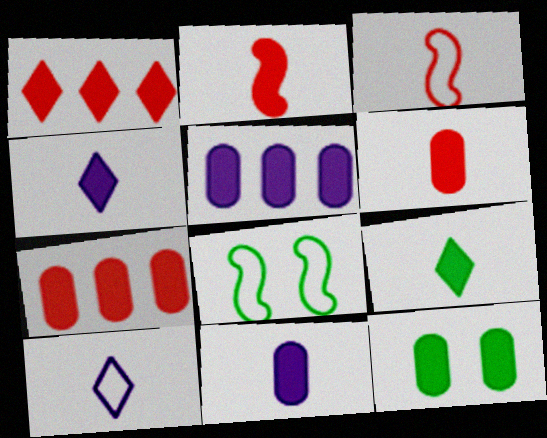[[2, 9, 11], 
[5, 6, 12], 
[7, 11, 12]]